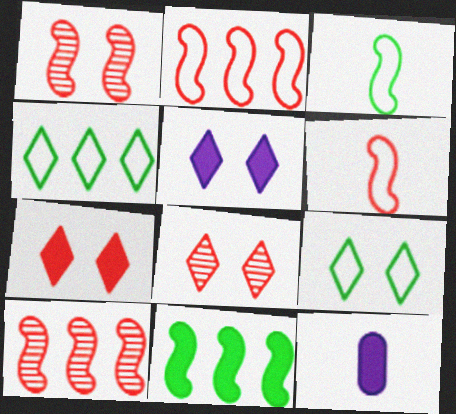[[1, 4, 12], 
[5, 8, 9], 
[7, 11, 12], 
[9, 10, 12]]